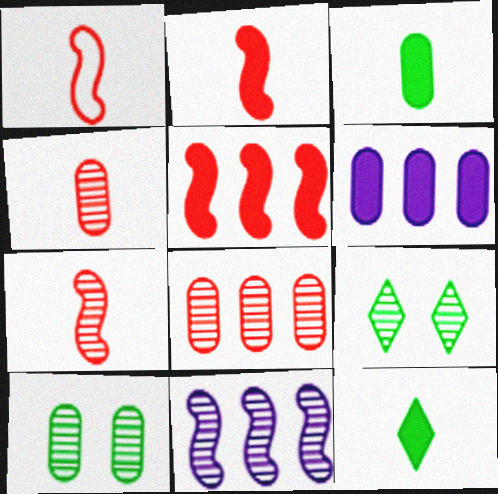[[1, 2, 7], 
[1, 6, 9], 
[4, 9, 11]]